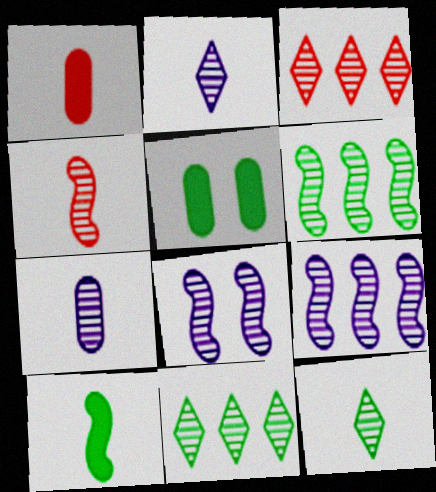[[4, 6, 8], 
[4, 7, 12]]